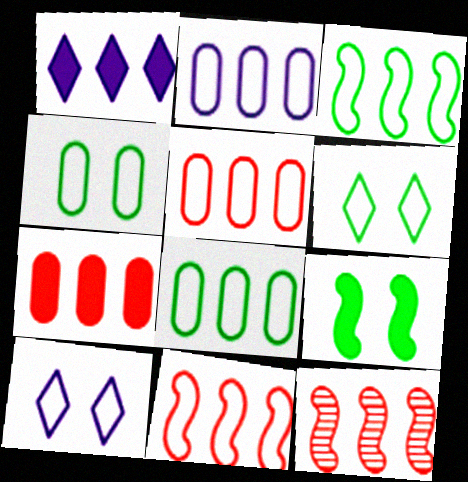[[1, 8, 12], 
[2, 5, 8]]